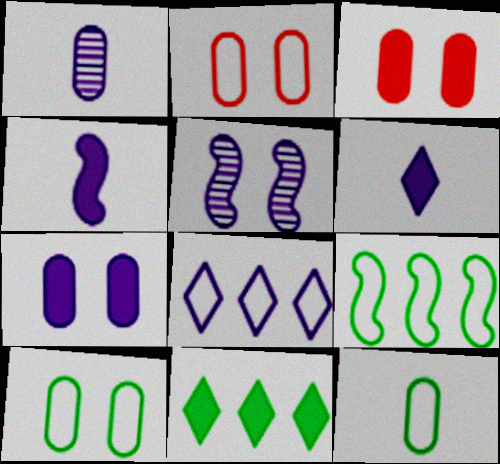[[3, 4, 11]]